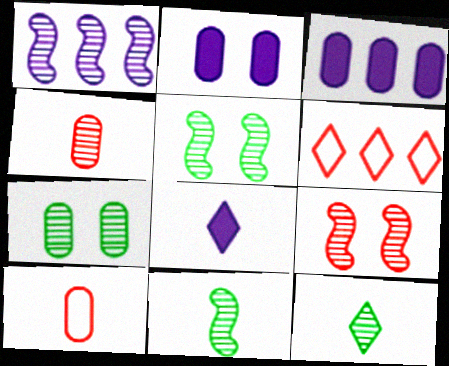[[1, 9, 11], 
[2, 6, 11], 
[3, 7, 10], 
[8, 10, 11]]